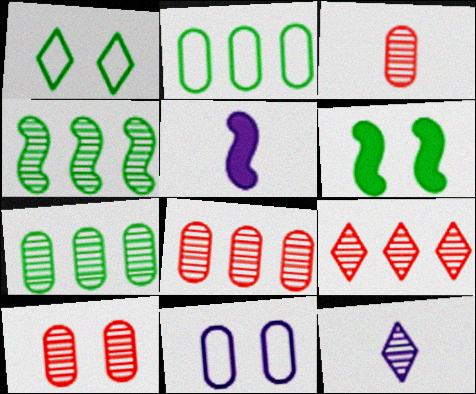[[1, 5, 8], 
[3, 8, 10], 
[4, 10, 12]]